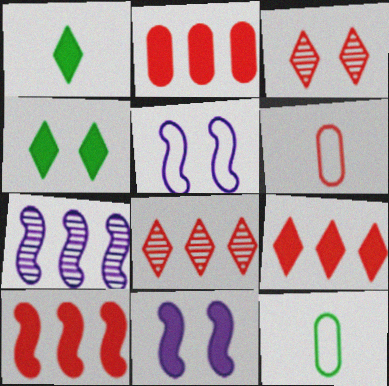[[1, 2, 11], 
[2, 9, 10], 
[3, 6, 10], 
[4, 6, 7], 
[8, 11, 12]]